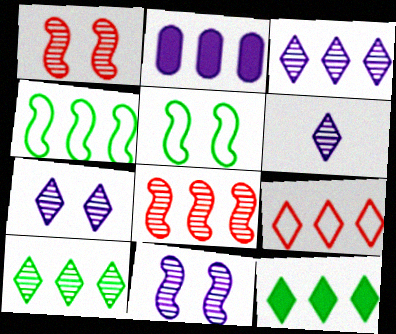[[3, 6, 7], 
[3, 9, 12]]